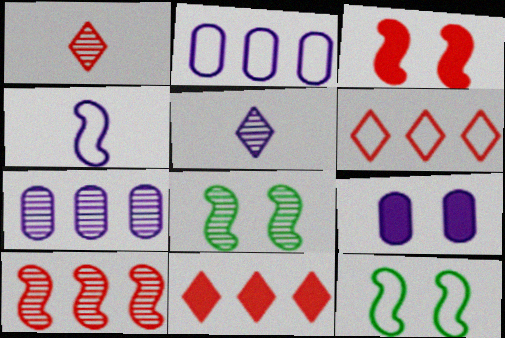[[1, 7, 8]]